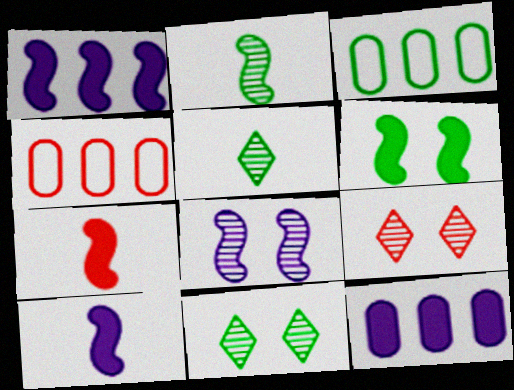[[1, 6, 7], 
[3, 5, 6], 
[3, 9, 10], 
[4, 7, 9], 
[4, 10, 11]]